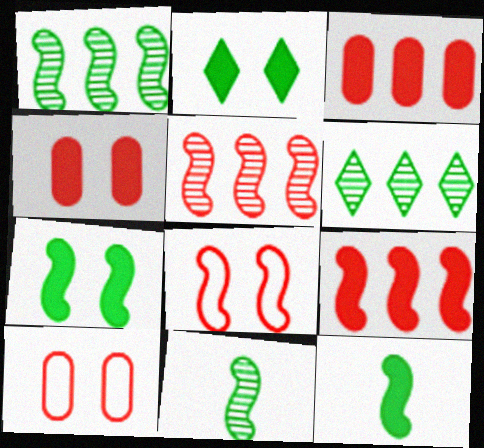[]